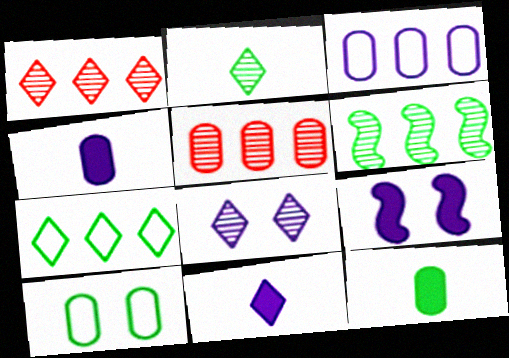[[1, 2, 8], 
[4, 5, 10]]